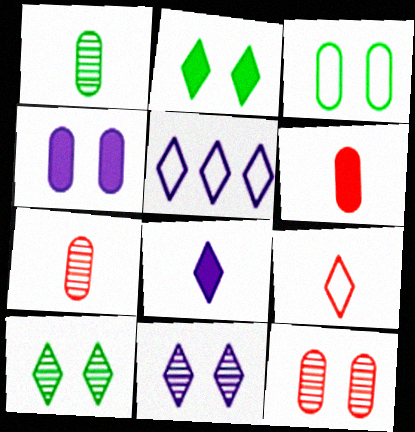[[3, 4, 12], 
[5, 8, 11]]